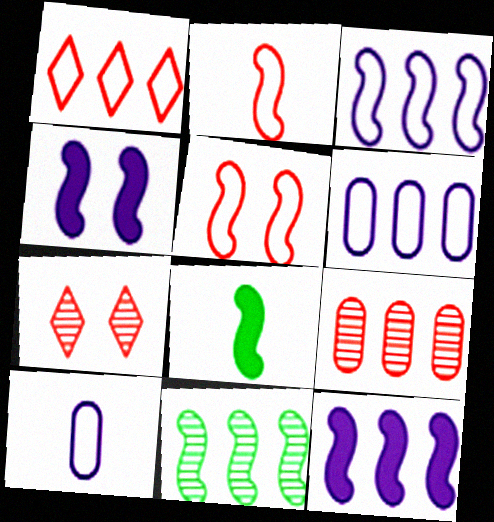[[2, 4, 11], 
[6, 7, 8]]